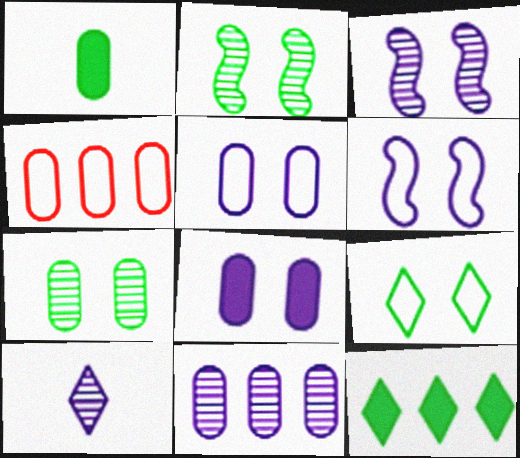[[3, 10, 11]]